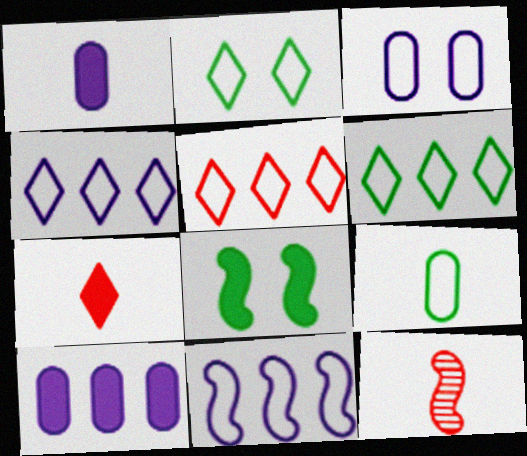[[2, 10, 12], 
[4, 5, 6], 
[7, 8, 10], 
[8, 11, 12]]